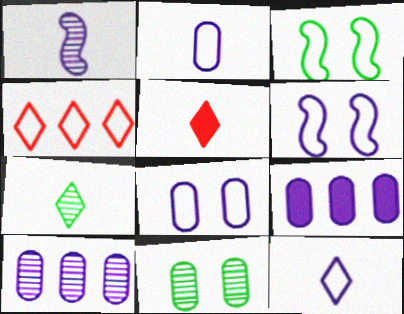[[2, 3, 4], 
[3, 5, 10], 
[5, 7, 12]]